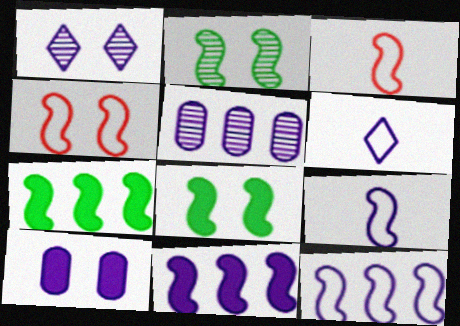[[2, 3, 11]]